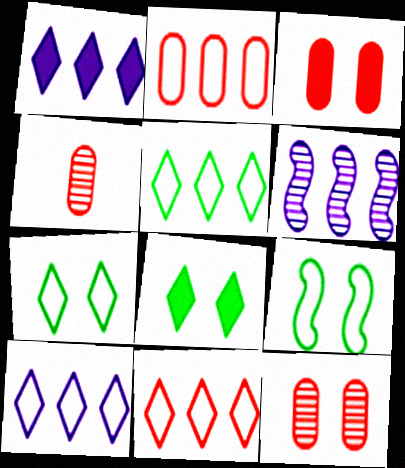[[1, 4, 9], 
[2, 3, 4], 
[5, 10, 11]]